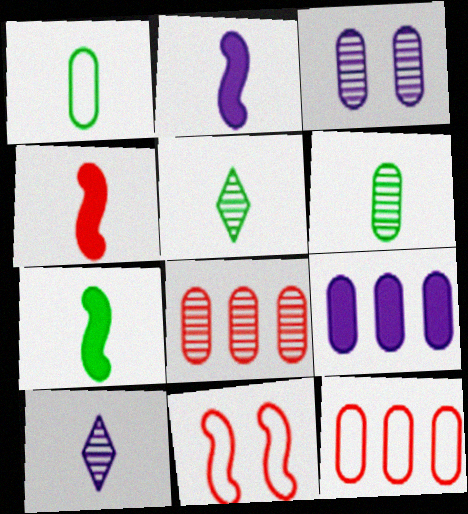[[1, 4, 10], 
[1, 5, 7], 
[2, 4, 7], 
[3, 6, 8], 
[5, 9, 11]]